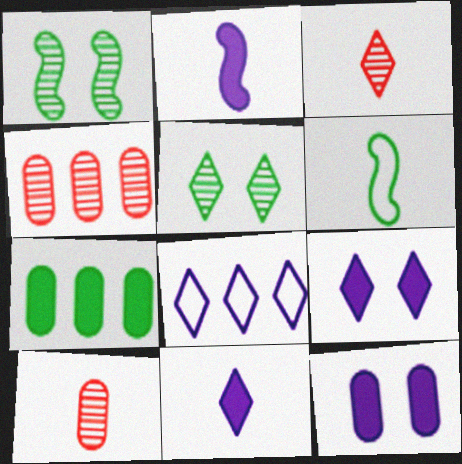[[4, 6, 9], 
[5, 6, 7], 
[6, 10, 11]]